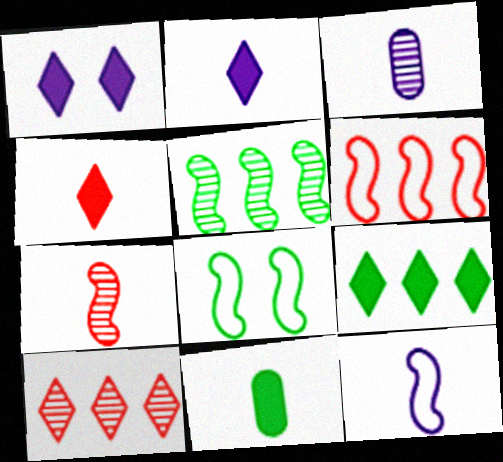[[1, 4, 9], 
[2, 3, 12], 
[6, 8, 12]]